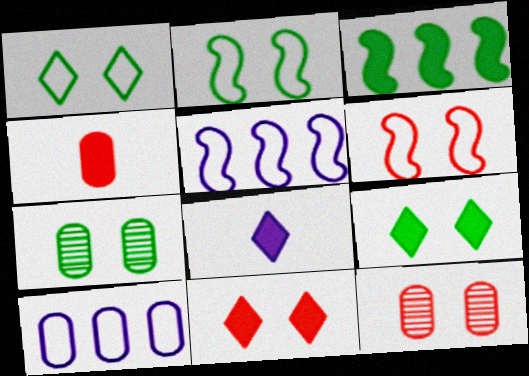[[2, 7, 9], 
[4, 7, 10], 
[6, 11, 12]]